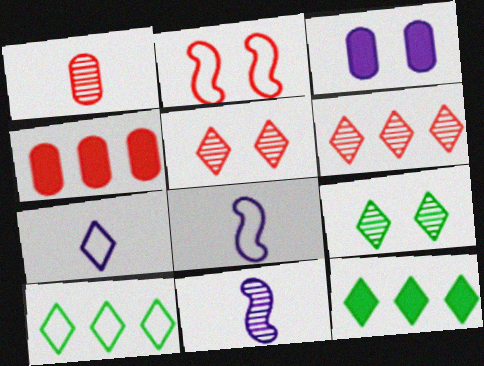[[2, 3, 9], 
[4, 8, 9], 
[5, 7, 12]]